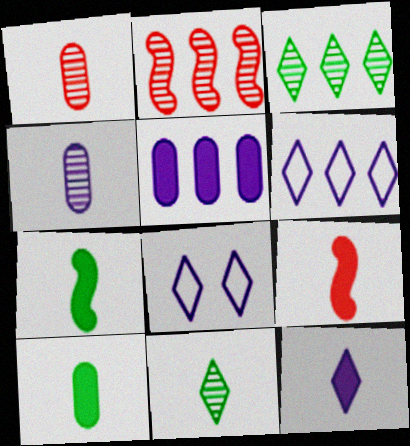[[2, 8, 10], 
[9, 10, 12]]